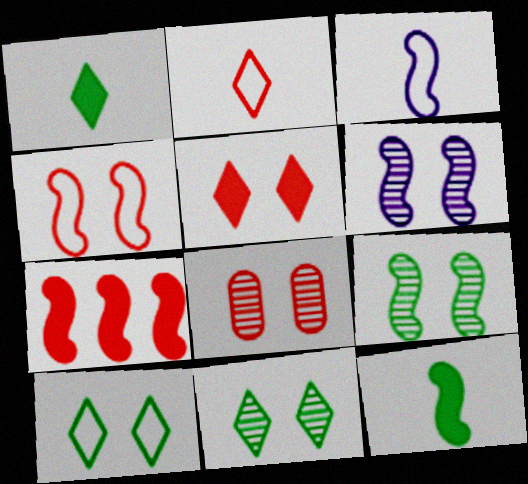[[2, 7, 8], 
[3, 7, 9], 
[4, 5, 8], 
[6, 8, 11]]